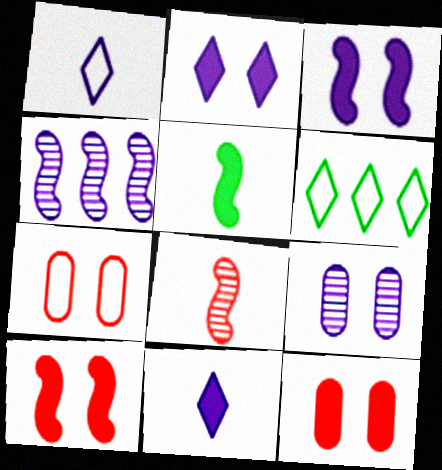[]